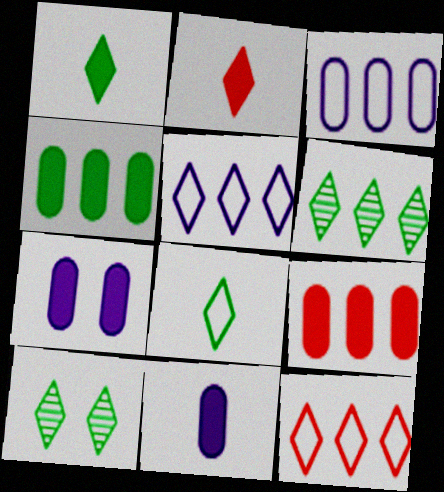[[2, 5, 10]]